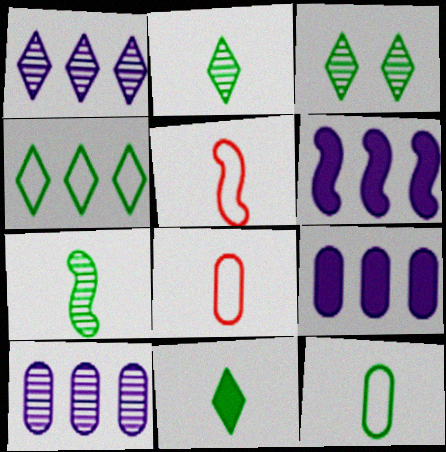[[3, 4, 11], 
[3, 5, 9], 
[3, 6, 8], 
[7, 11, 12]]